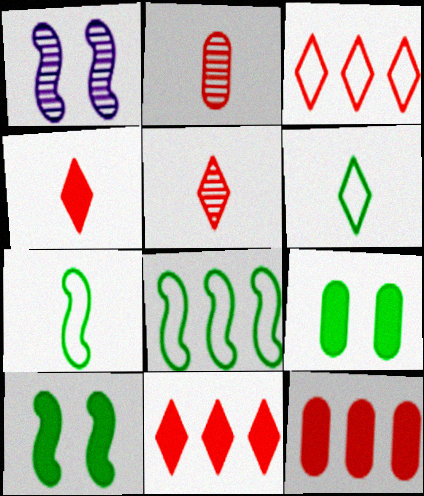[[1, 6, 12]]